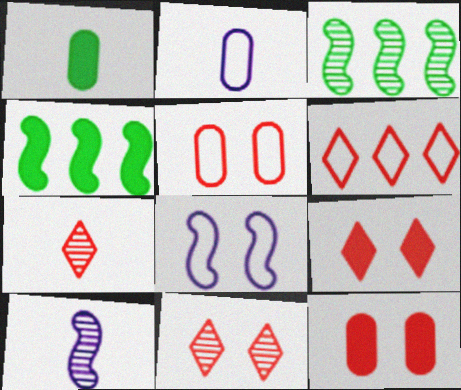[[2, 3, 9], 
[2, 4, 11], 
[6, 7, 9]]